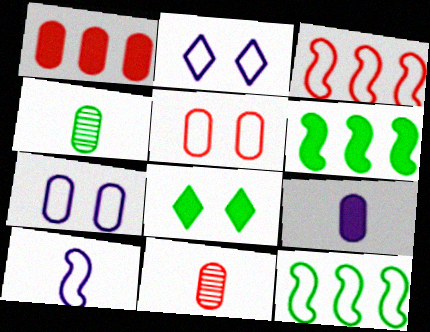[[1, 4, 7], 
[1, 5, 11], 
[2, 6, 11], 
[4, 8, 12]]